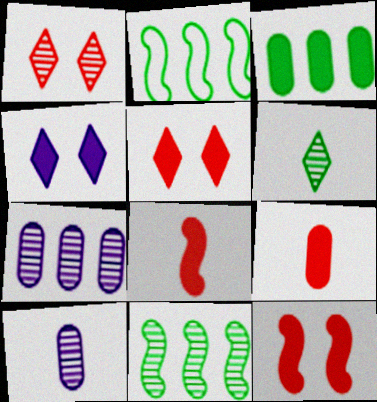[[1, 10, 11], 
[2, 5, 10], 
[3, 4, 8]]